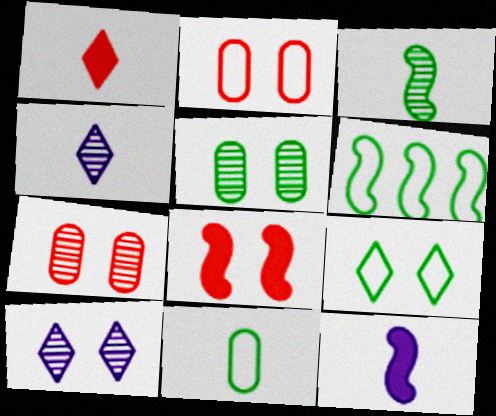[[6, 9, 11]]